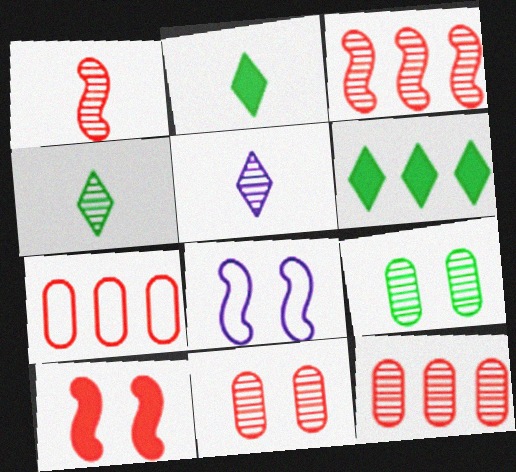[[2, 8, 12], 
[3, 5, 9]]